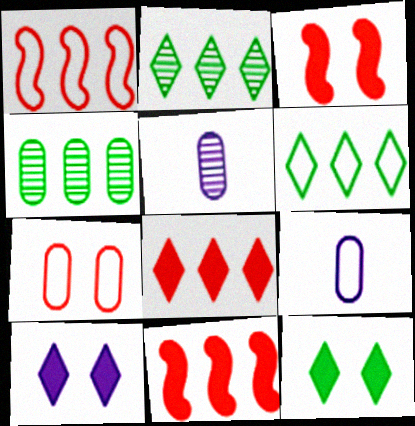[[1, 5, 12], 
[2, 3, 9], 
[3, 5, 6]]